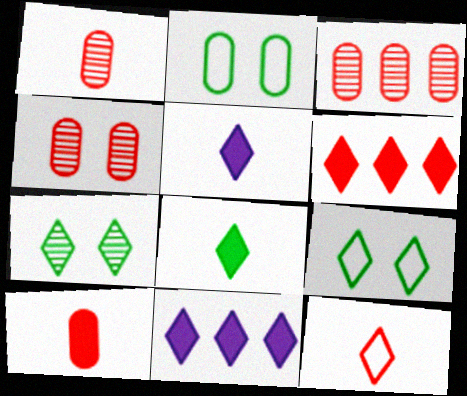[[1, 3, 4], 
[7, 11, 12]]